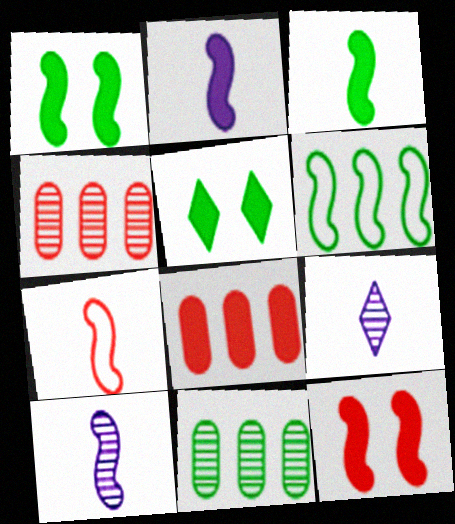[[2, 5, 8], 
[3, 7, 10], 
[6, 10, 12]]